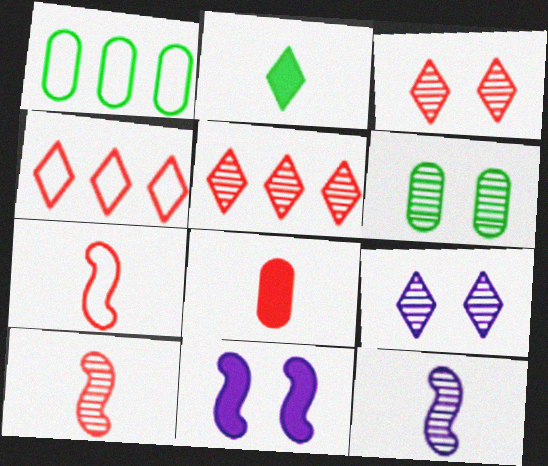[[2, 4, 9], 
[5, 6, 12]]